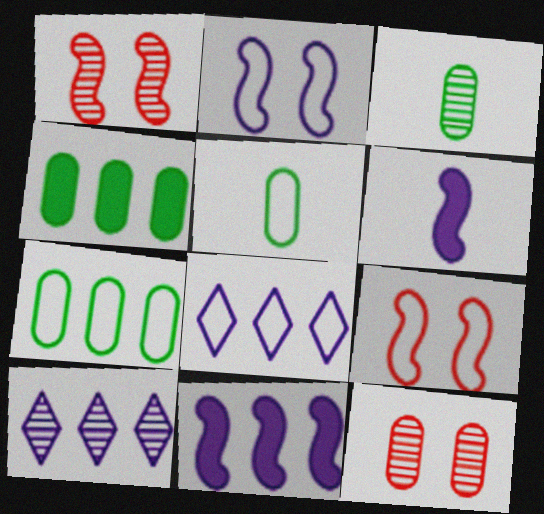[[1, 3, 10], 
[5, 8, 9]]